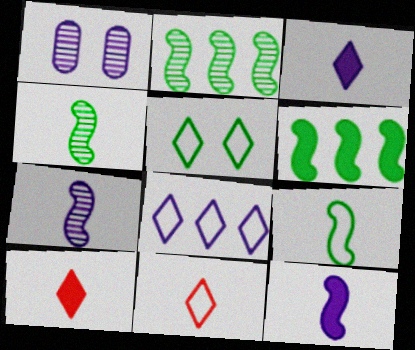[[1, 6, 11], 
[1, 8, 12], 
[5, 8, 11]]